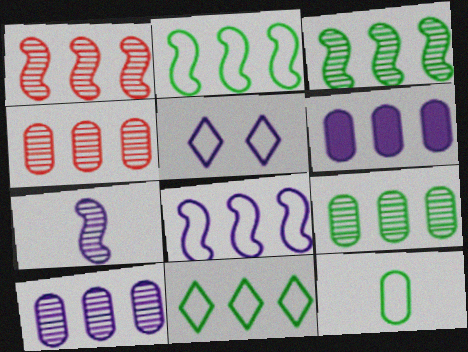[[1, 6, 11], 
[4, 9, 10], 
[5, 6, 7]]